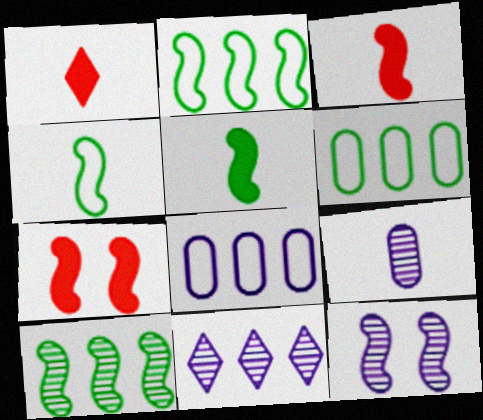[[1, 4, 9], 
[1, 6, 12], 
[2, 3, 12], 
[9, 11, 12]]